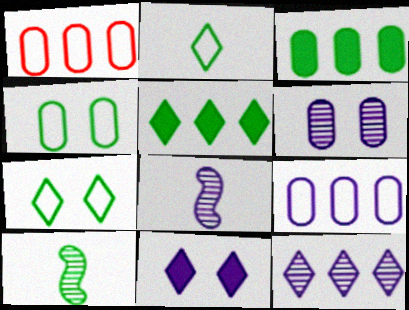[[1, 10, 11], 
[3, 7, 10], 
[4, 5, 10], 
[6, 8, 12], 
[8, 9, 11]]